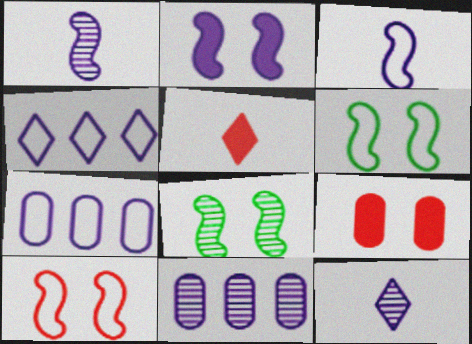[[2, 7, 12], 
[2, 8, 10], 
[5, 6, 11], 
[5, 7, 8]]